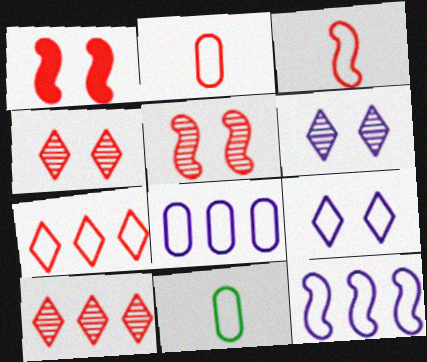[[1, 2, 10]]